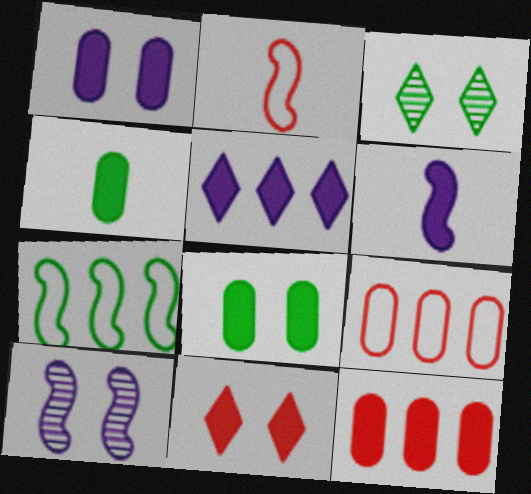[[1, 4, 12], 
[1, 5, 6], 
[3, 4, 7], 
[3, 6, 9]]